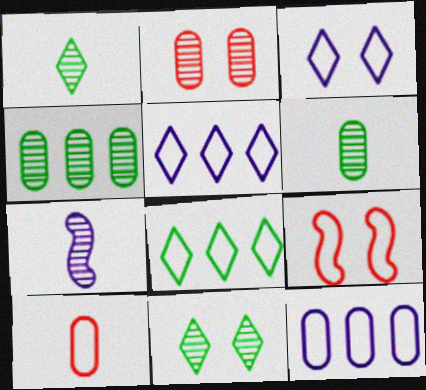[]